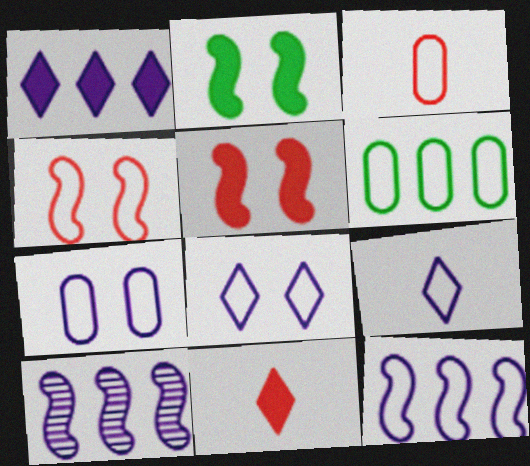[[3, 6, 7], 
[4, 6, 9], 
[7, 9, 12]]